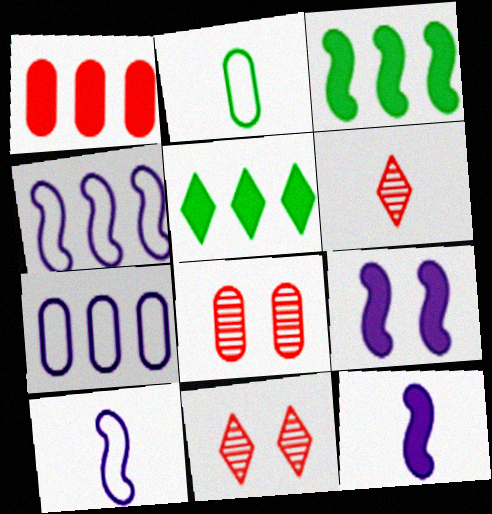[[2, 6, 12], 
[5, 8, 10]]